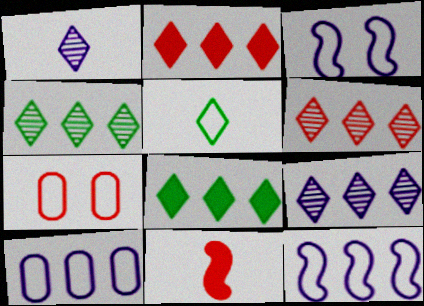[[4, 6, 9], 
[5, 7, 12], 
[6, 7, 11]]